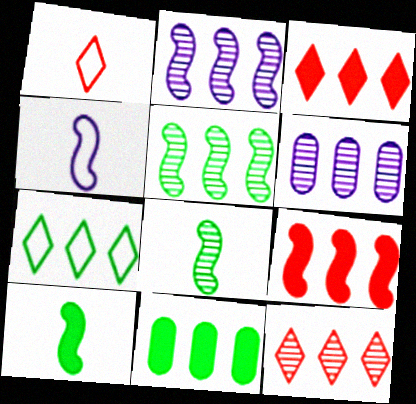[[5, 6, 12], 
[5, 7, 11], 
[6, 7, 9]]